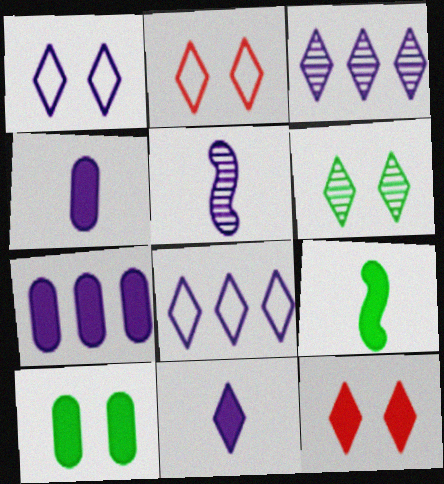[[1, 3, 11], 
[1, 5, 7], 
[1, 6, 12], 
[7, 9, 12]]